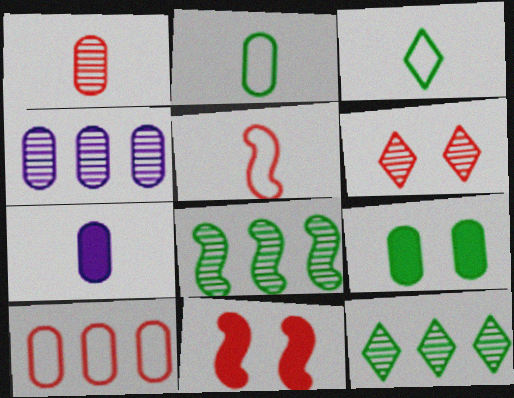[[1, 2, 7], 
[3, 4, 11], 
[3, 8, 9]]